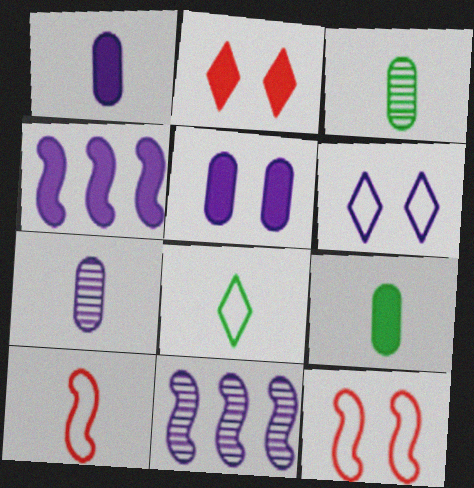[[1, 6, 11], 
[2, 4, 9], 
[4, 6, 7]]